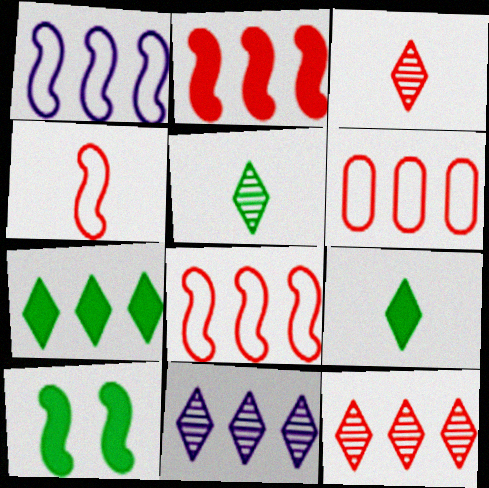[[2, 6, 12]]